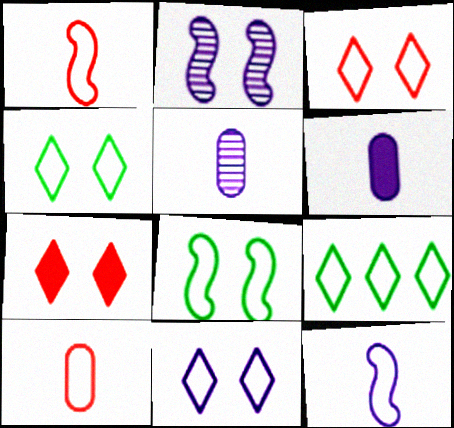[[3, 4, 11]]